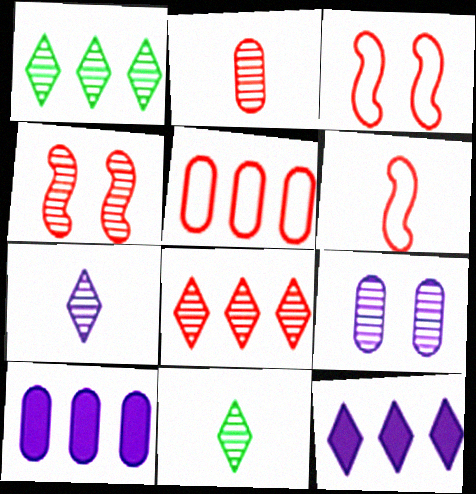[[2, 4, 8], 
[3, 10, 11]]